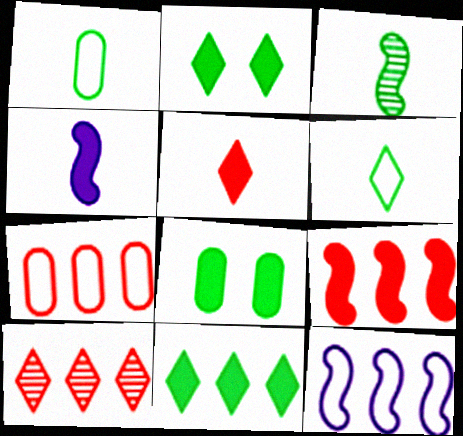[[7, 9, 10]]